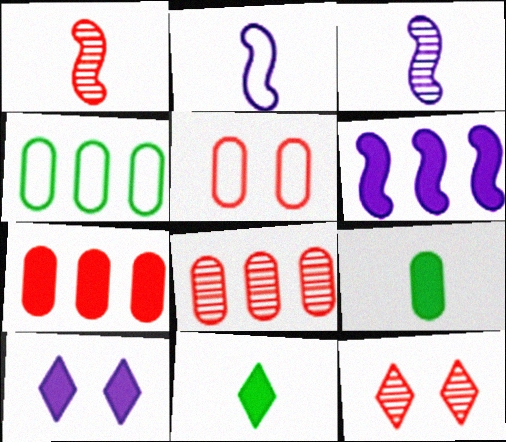[[1, 4, 10], 
[1, 8, 12]]